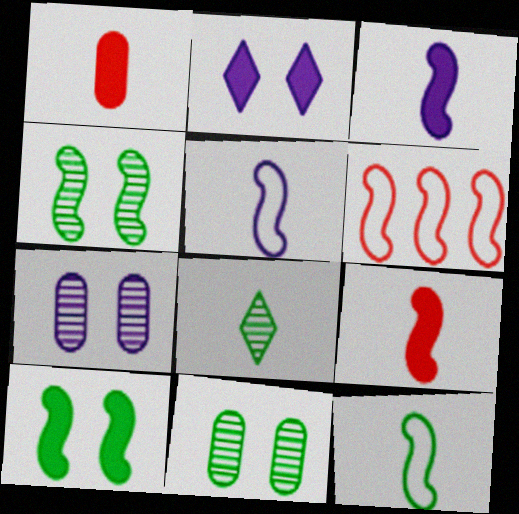[[1, 5, 8], 
[3, 4, 6]]